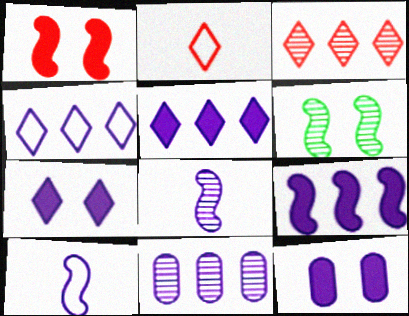[[4, 8, 12], 
[4, 9, 11], 
[7, 10, 11]]